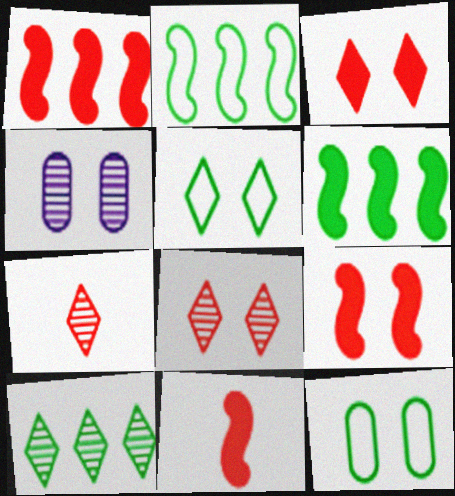[[1, 9, 11], 
[4, 5, 9]]